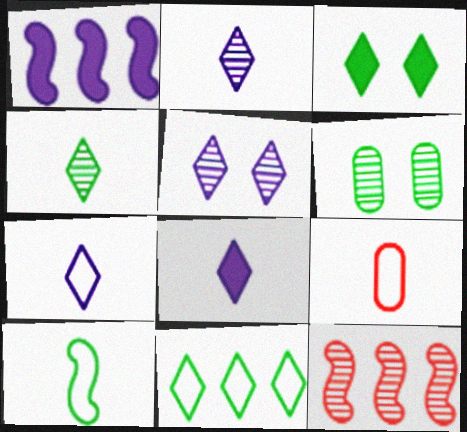[[2, 6, 12], 
[2, 7, 8], 
[3, 4, 11], 
[7, 9, 10]]